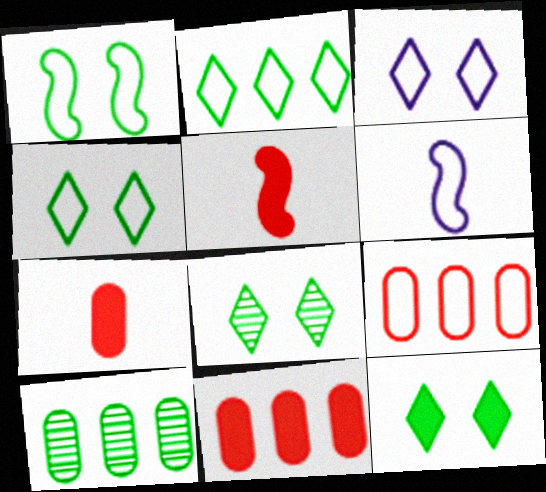[[3, 5, 10], 
[4, 6, 9], 
[4, 8, 12], 
[6, 8, 11]]